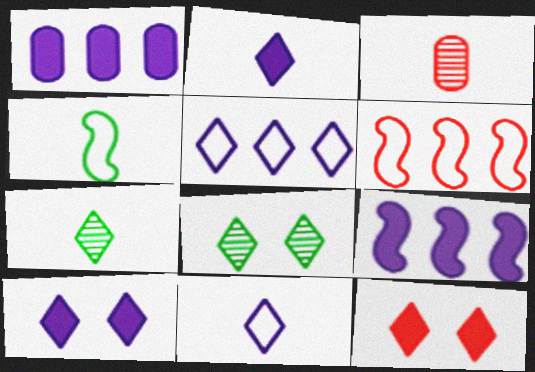[[2, 3, 4], 
[3, 6, 12], 
[5, 7, 12]]